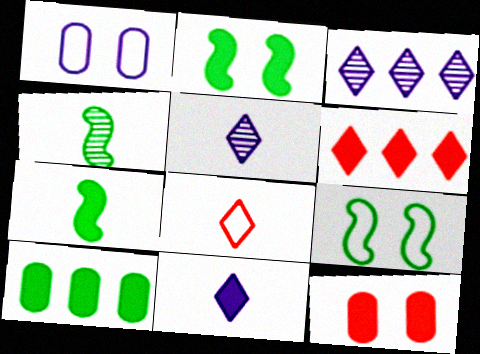[[1, 4, 6]]